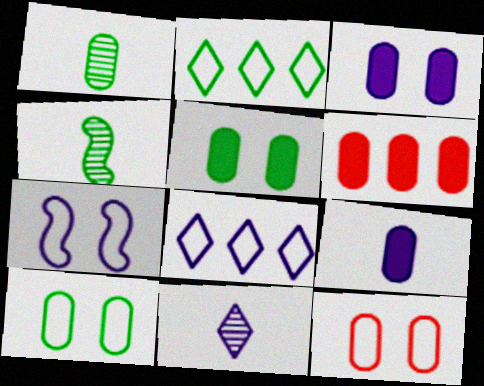[[2, 4, 5], 
[5, 6, 9]]